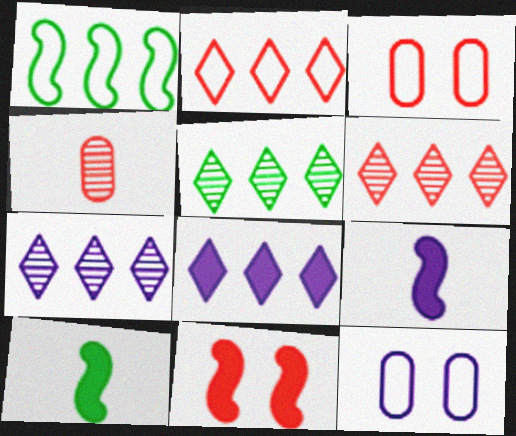[[2, 4, 11], 
[2, 5, 8], 
[3, 5, 9], 
[3, 7, 10], 
[5, 6, 7], 
[6, 10, 12], 
[7, 9, 12]]